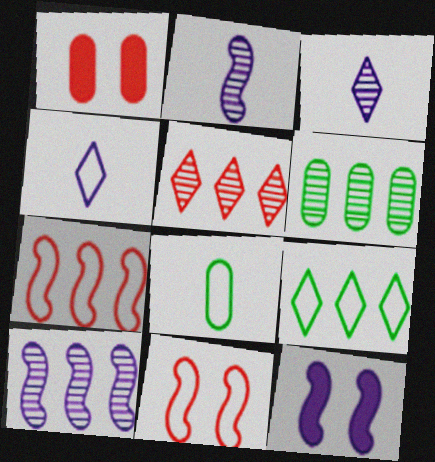[[1, 2, 9], 
[5, 6, 10], 
[5, 8, 12]]